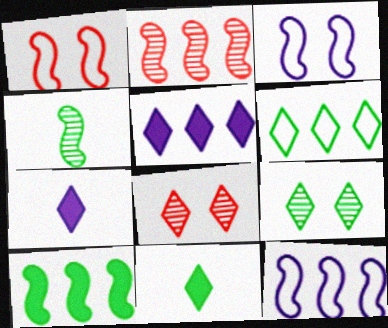[[2, 10, 12], 
[6, 7, 8], 
[6, 9, 11]]